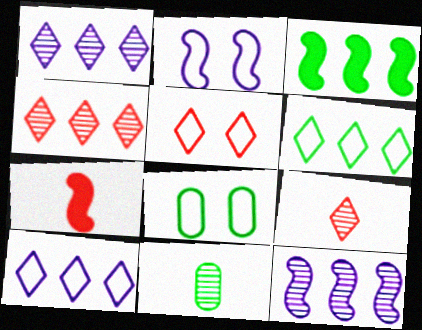[[1, 7, 8], 
[2, 5, 8]]